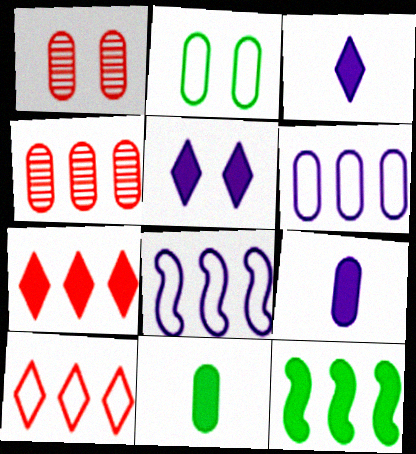[[1, 6, 11], 
[2, 4, 9]]